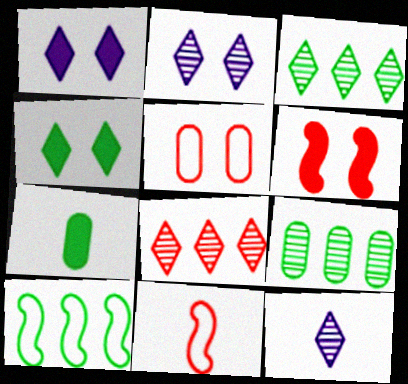[[1, 9, 11], 
[7, 11, 12]]